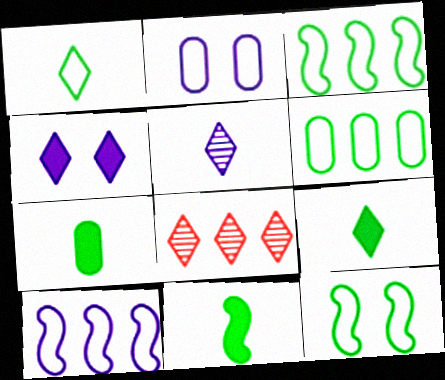[[1, 4, 8], 
[1, 6, 12], 
[2, 8, 11], 
[7, 9, 11]]